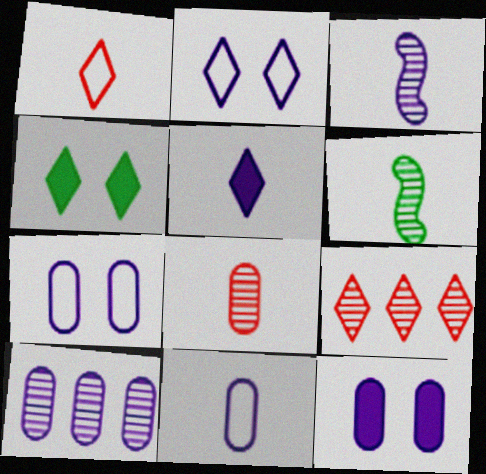[[3, 5, 11], 
[10, 11, 12]]